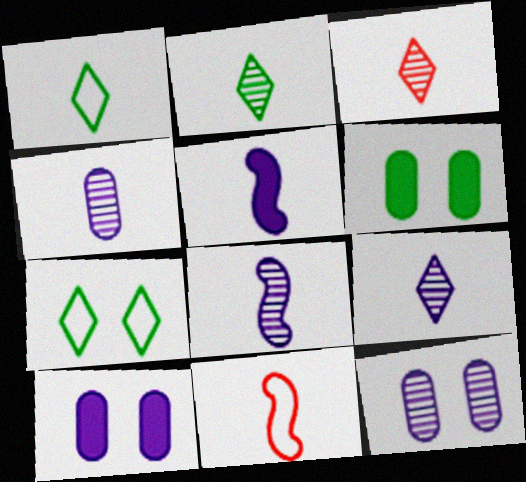[[2, 3, 9], 
[4, 8, 9]]